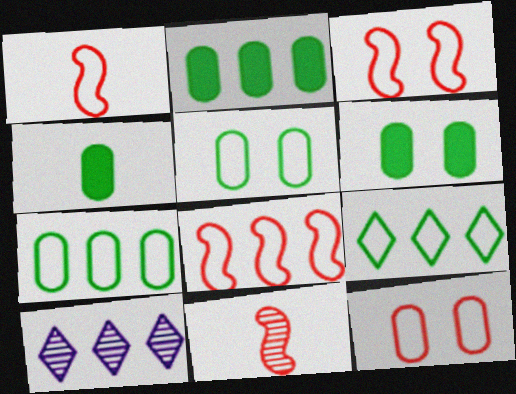[[1, 3, 8], 
[1, 6, 10], 
[2, 4, 6], 
[2, 8, 10], 
[3, 4, 10]]